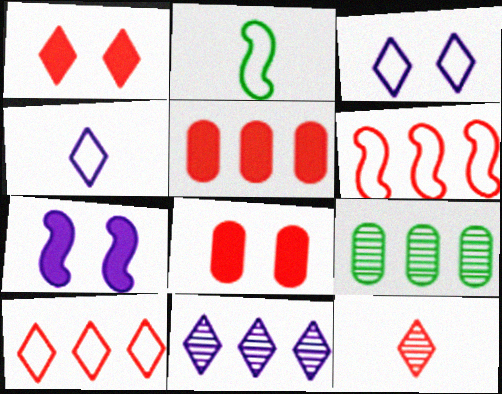[[1, 10, 12], 
[2, 8, 11], 
[6, 8, 12]]